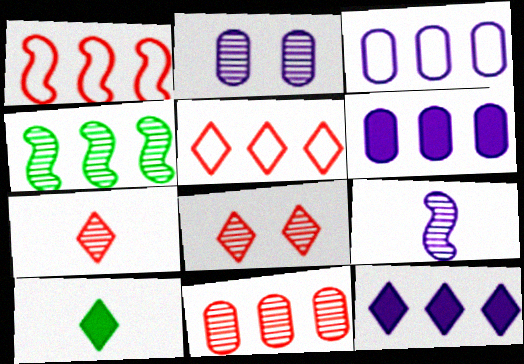[[1, 2, 10], 
[2, 4, 7], 
[4, 5, 6]]